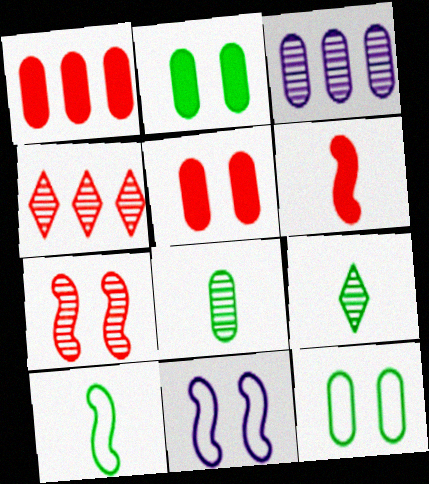[[1, 9, 11], 
[3, 7, 9]]